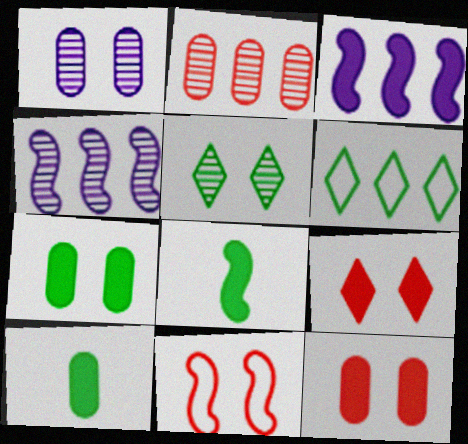[[2, 3, 6], 
[3, 9, 10], 
[4, 8, 11]]